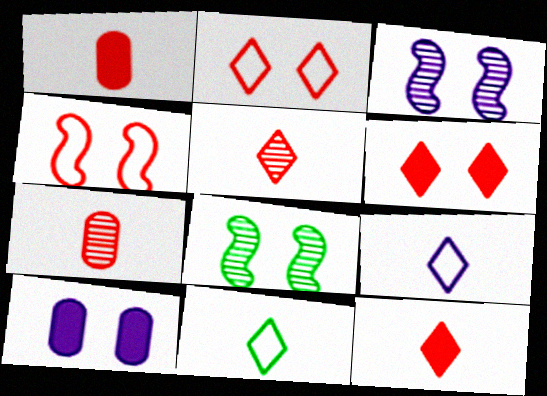[[2, 8, 10]]